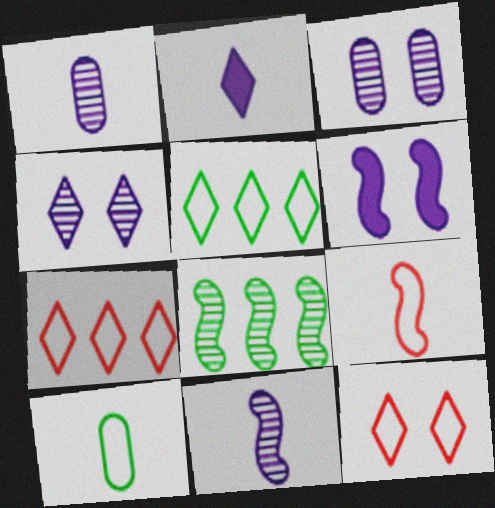[[6, 8, 9]]